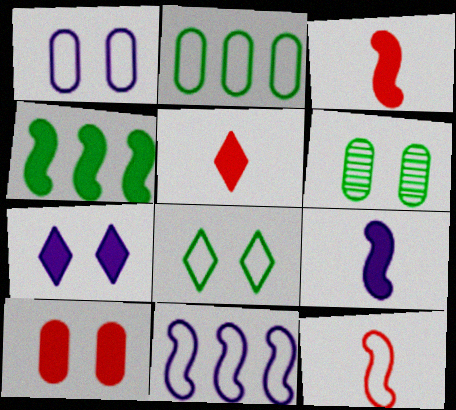[[1, 6, 10], 
[5, 6, 11]]